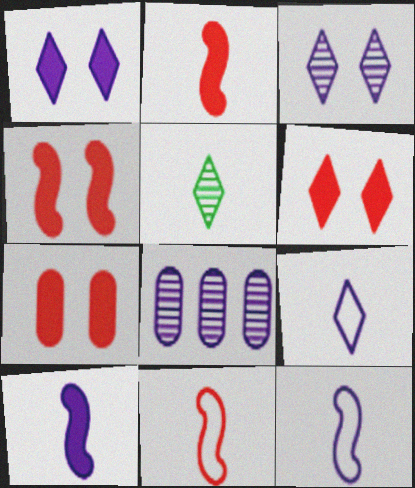[[1, 8, 12], 
[4, 6, 7]]